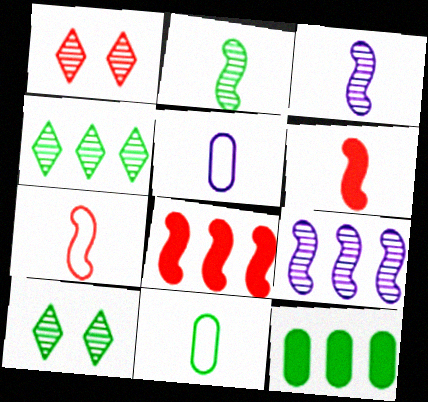[[5, 8, 10]]